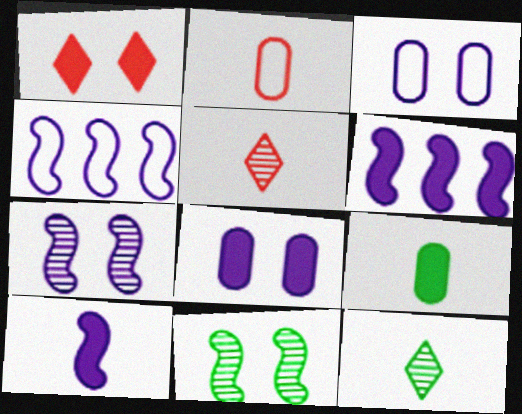[[1, 3, 11], 
[1, 6, 9], 
[2, 10, 12], 
[4, 7, 10]]